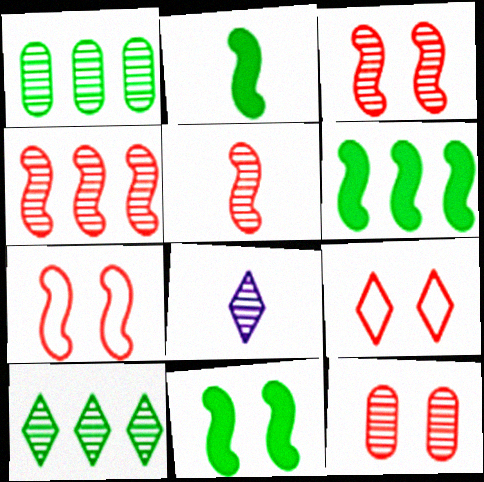[[1, 3, 8], 
[2, 6, 11], 
[3, 4, 5]]